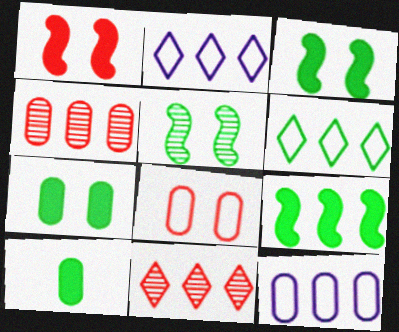[[2, 4, 9], 
[5, 6, 10], 
[9, 11, 12]]